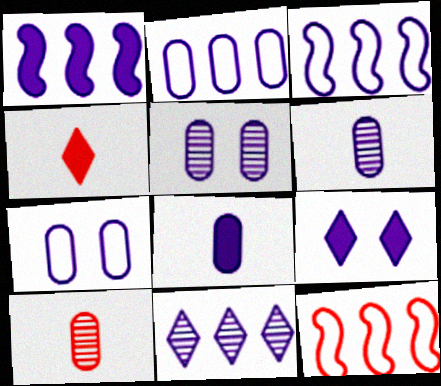[[1, 2, 11], 
[1, 8, 9], 
[2, 5, 8], 
[3, 6, 9]]